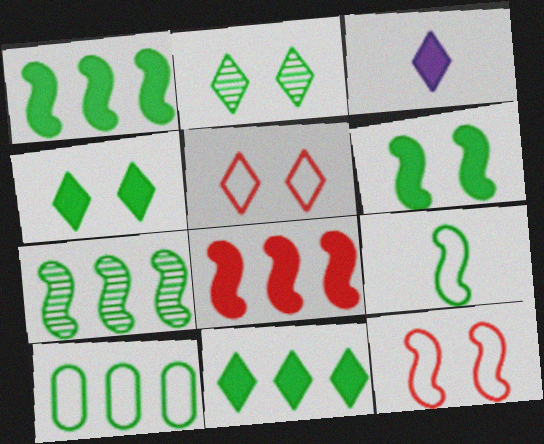[[6, 7, 9], 
[7, 10, 11]]